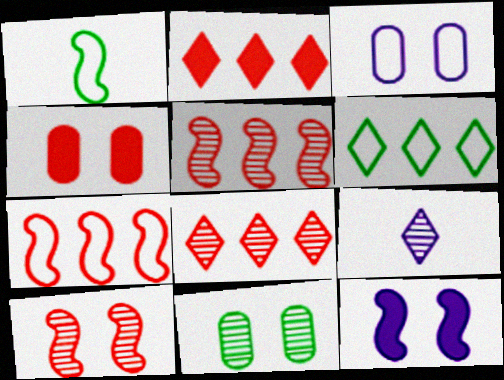[[1, 5, 12], 
[3, 4, 11], 
[5, 9, 11]]